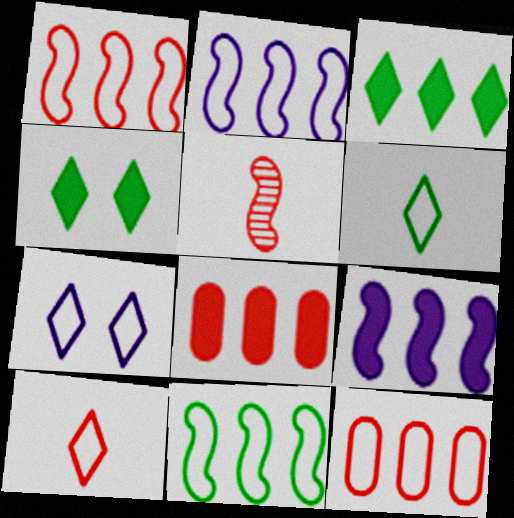[[1, 2, 11], 
[3, 8, 9]]